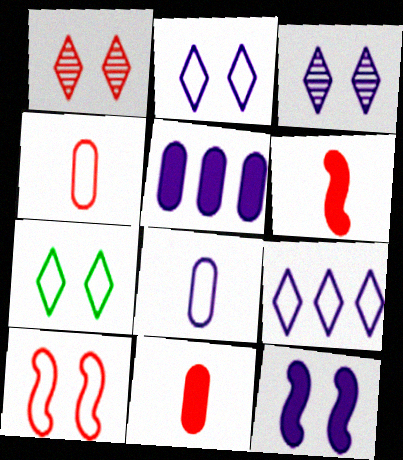[]